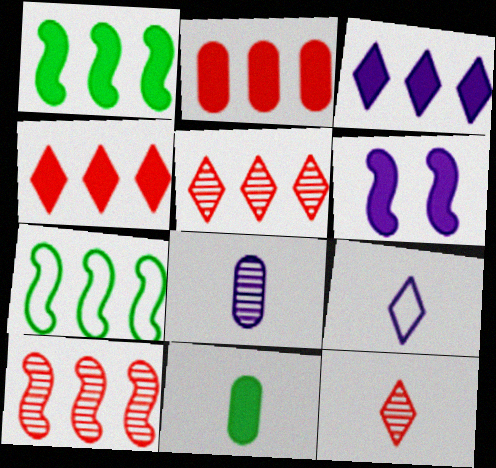[[1, 2, 3], 
[4, 6, 11]]